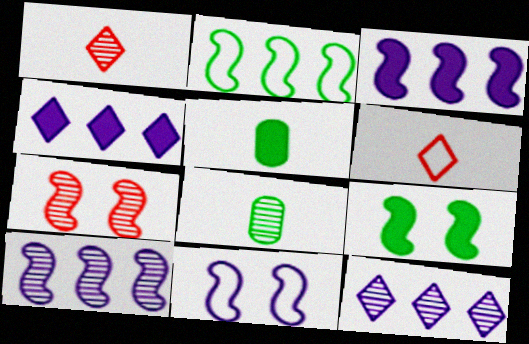[[7, 8, 12], 
[7, 9, 11]]